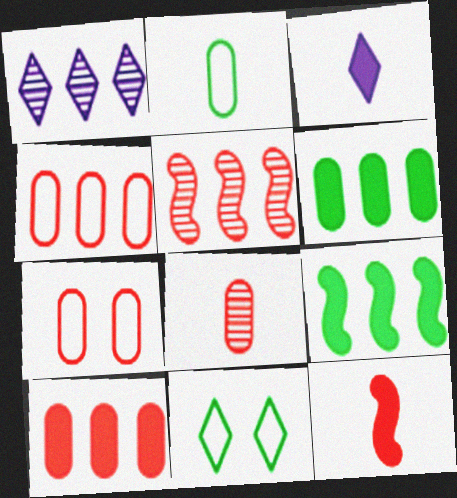[[1, 4, 9], 
[7, 8, 10]]